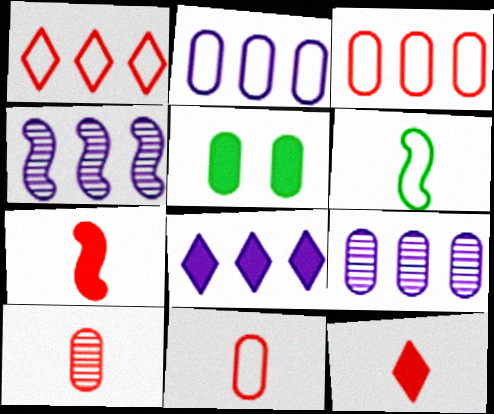[[2, 4, 8], 
[2, 5, 10], 
[5, 7, 8], 
[5, 9, 11]]